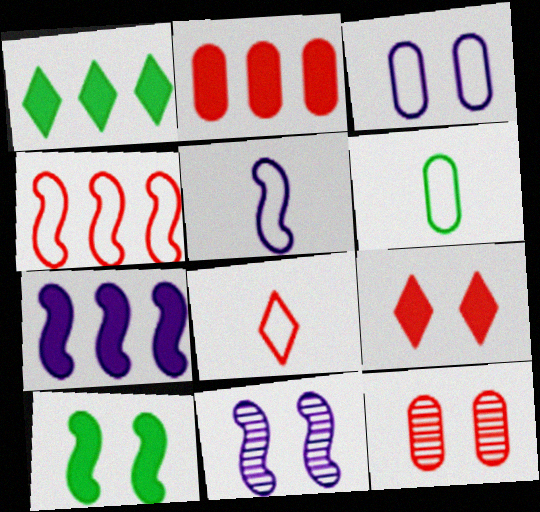[[1, 2, 7], 
[1, 5, 12], 
[5, 6, 8], 
[5, 7, 11]]